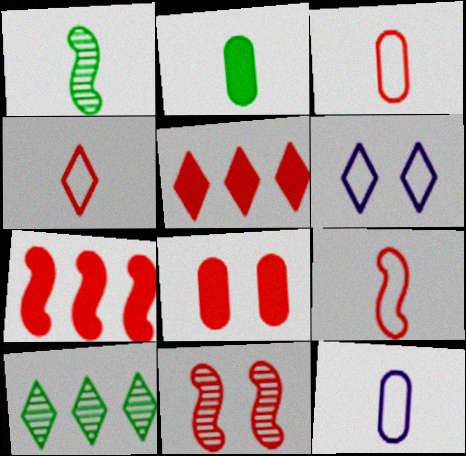[[3, 4, 9], 
[3, 5, 11], 
[7, 9, 11]]